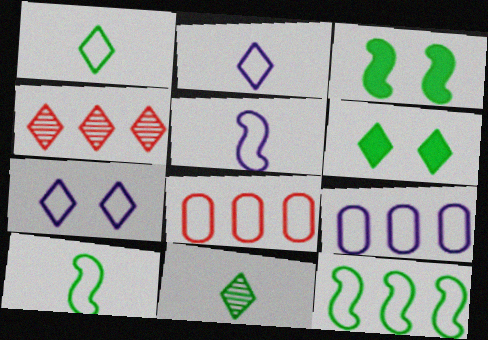[[2, 4, 6], 
[5, 7, 9], 
[7, 8, 10]]